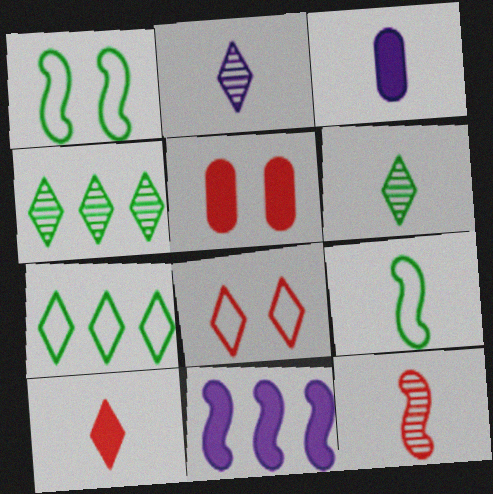[[1, 11, 12]]